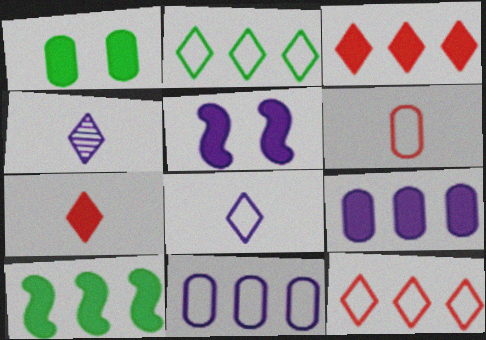[[3, 9, 10], 
[4, 5, 11]]